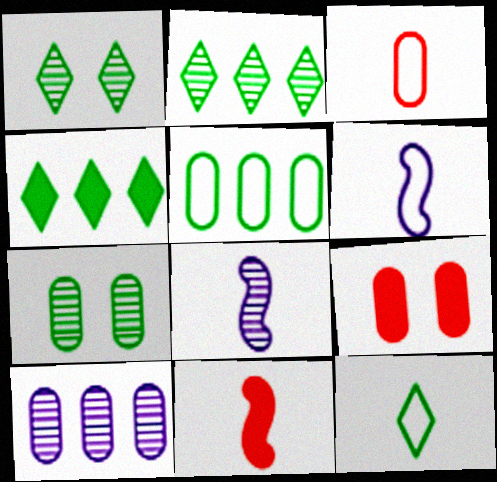[[1, 4, 12], 
[2, 6, 9], 
[3, 6, 12]]